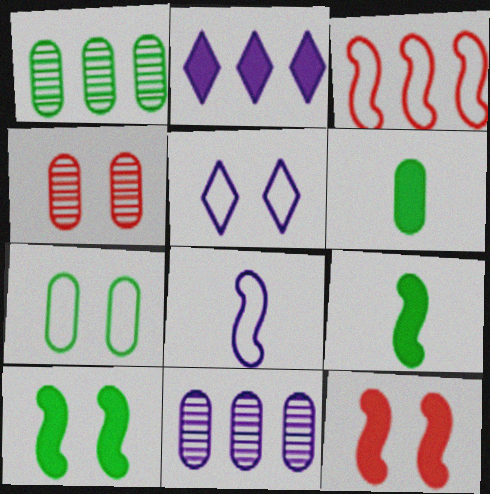[[1, 2, 3], 
[1, 6, 7], 
[2, 6, 12], 
[4, 5, 10]]